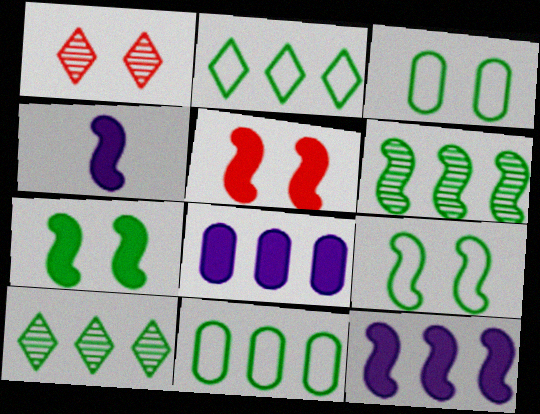[[1, 4, 11]]